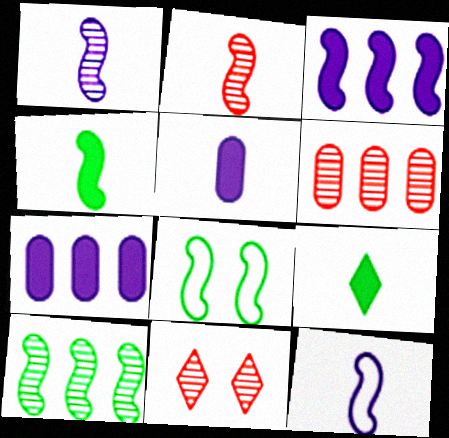[[2, 3, 8], 
[2, 4, 12], 
[2, 6, 11], 
[4, 8, 10]]